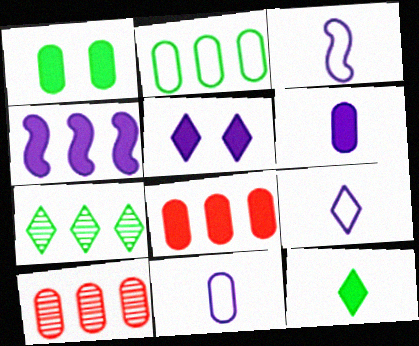[[1, 6, 8], 
[1, 10, 11], 
[3, 9, 11], 
[4, 5, 6]]